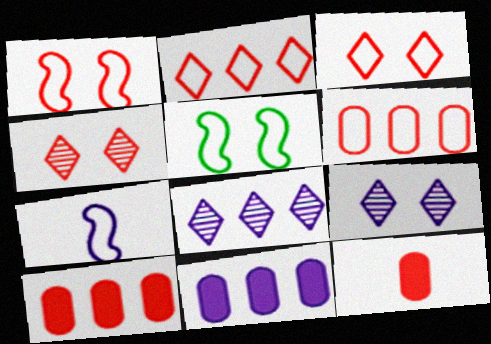[[5, 8, 12], 
[7, 9, 11]]